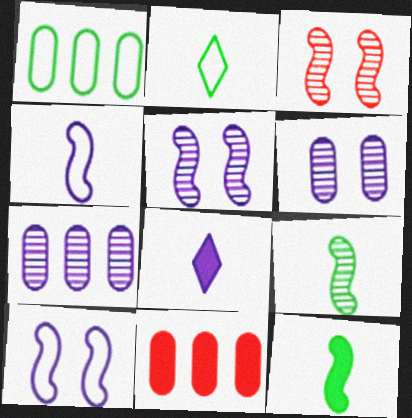[[1, 3, 8], 
[1, 7, 11], 
[2, 5, 11], 
[7, 8, 10]]